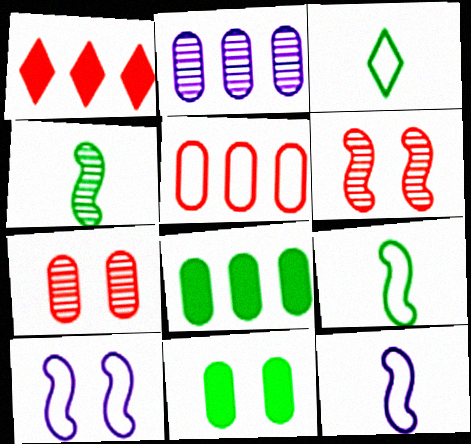[[2, 5, 8], 
[3, 5, 10]]